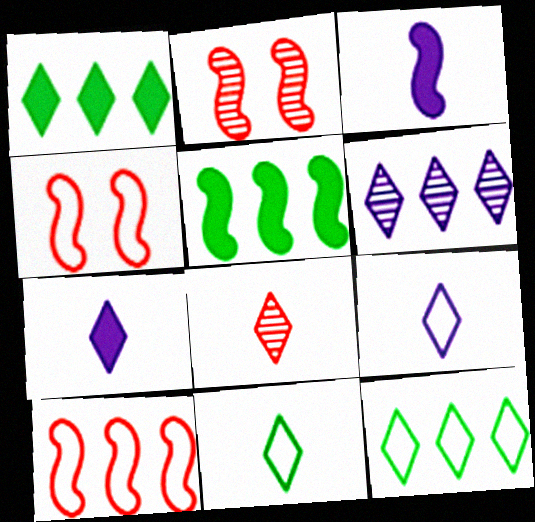[[7, 8, 11]]